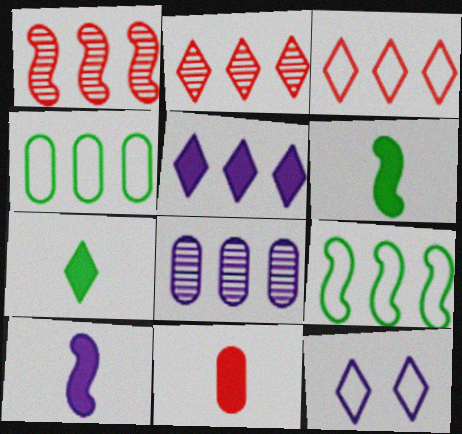[[1, 4, 5], 
[2, 7, 12], 
[7, 10, 11], 
[8, 10, 12]]